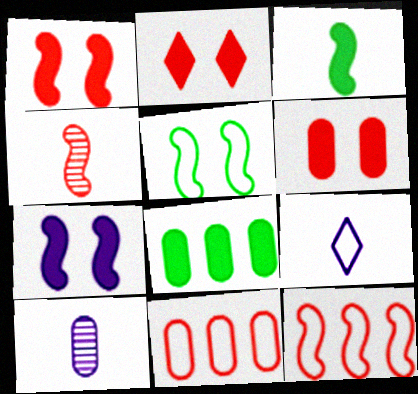[[1, 2, 6], 
[1, 4, 12], 
[2, 4, 11], 
[5, 9, 11]]